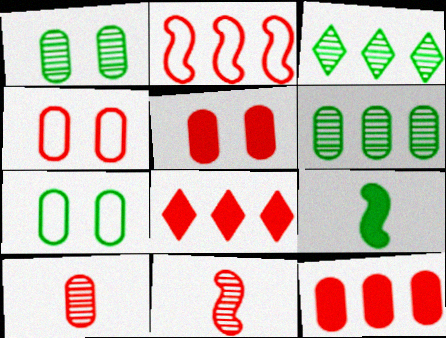[[3, 7, 9], 
[4, 8, 11], 
[4, 10, 12]]